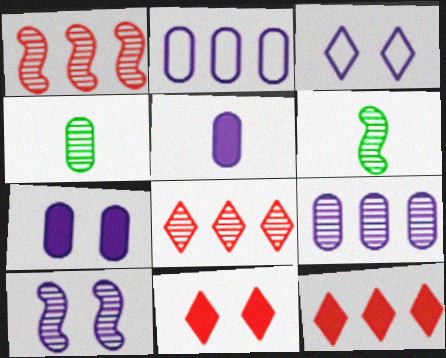[[1, 6, 10], 
[2, 6, 11], 
[3, 7, 10], 
[4, 8, 10]]